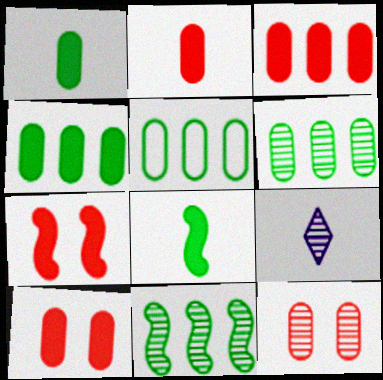[[2, 3, 10], 
[4, 5, 6], 
[5, 7, 9], 
[9, 11, 12]]